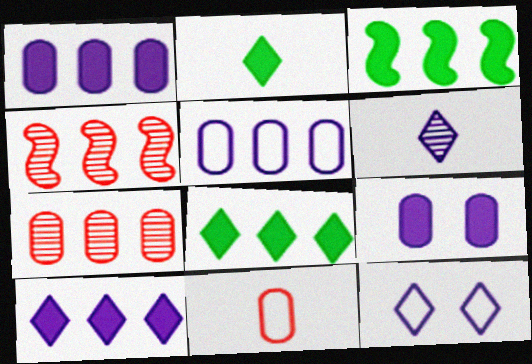[[4, 5, 8], 
[6, 10, 12]]